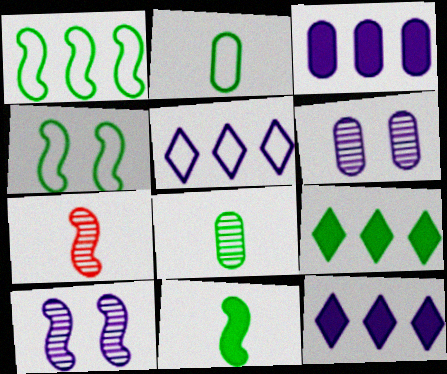[[4, 8, 9]]